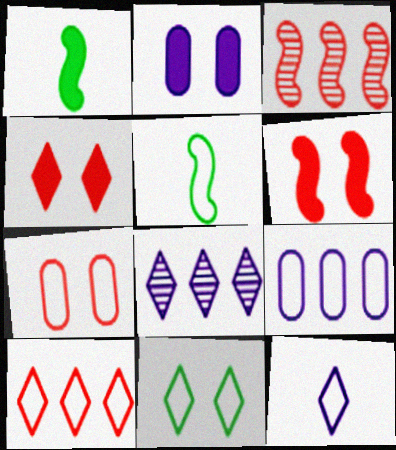[[1, 7, 8], 
[10, 11, 12]]